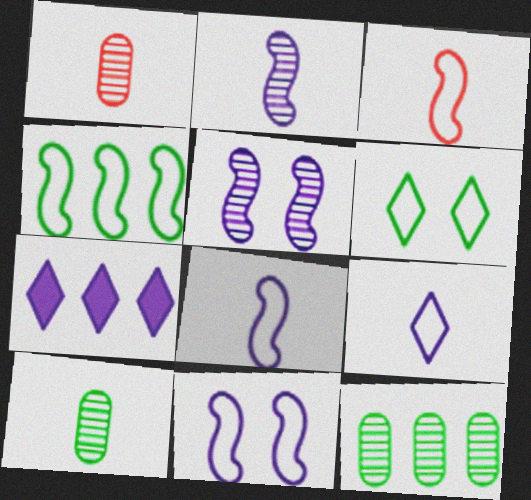[[3, 4, 11]]